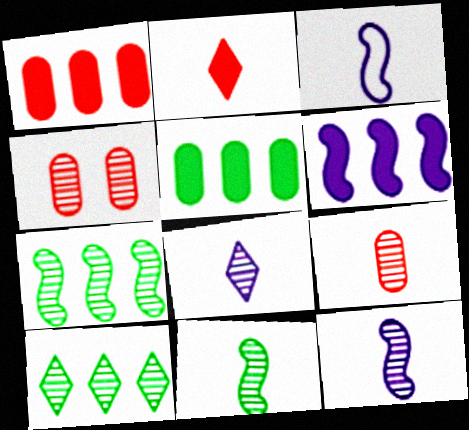[[4, 7, 8], 
[4, 10, 12], 
[8, 9, 11]]